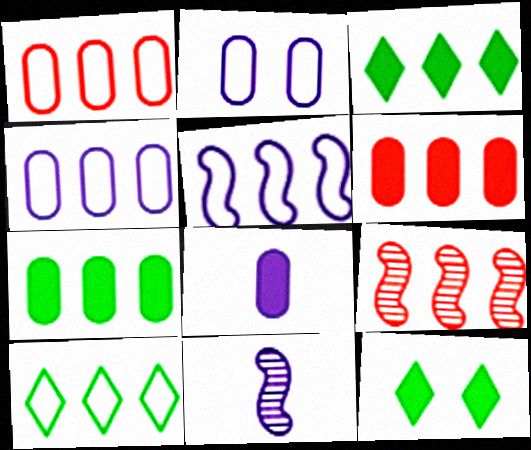[[1, 5, 10], 
[1, 11, 12], 
[3, 4, 9]]